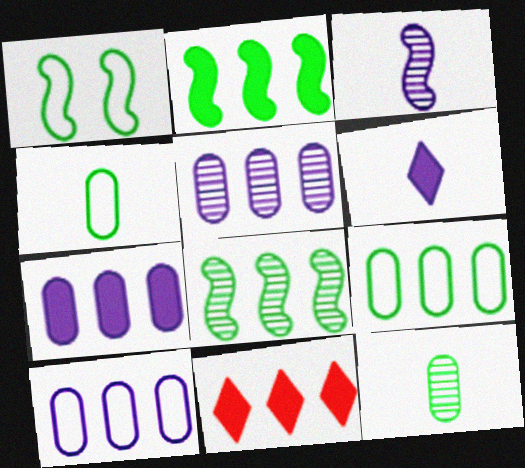[[2, 7, 11], 
[5, 7, 10], 
[8, 10, 11]]